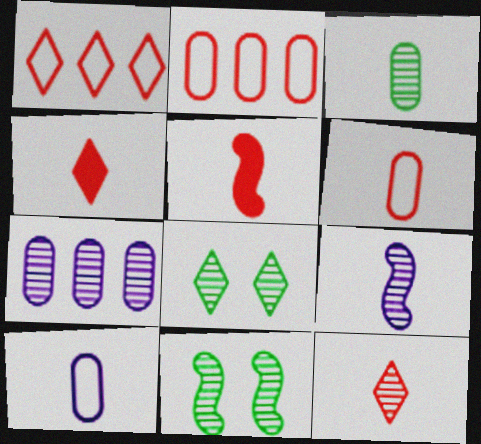[[3, 9, 12], 
[5, 6, 12], 
[7, 11, 12]]